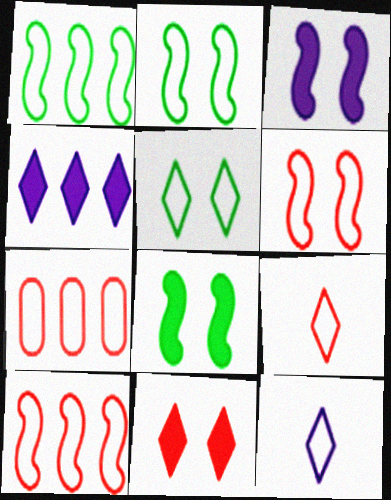[[2, 7, 12], 
[6, 7, 9]]